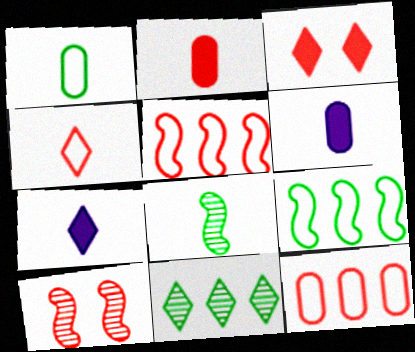[[4, 6, 8]]